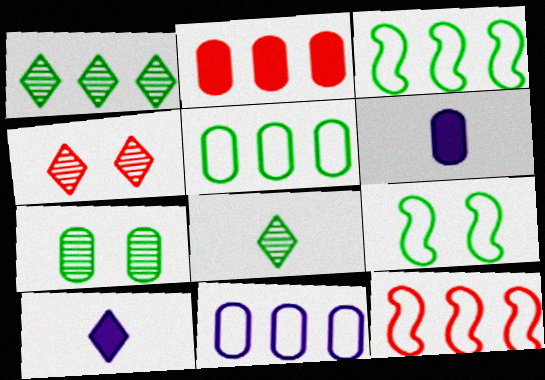[[3, 4, 6], 
[7, 10, 12]]